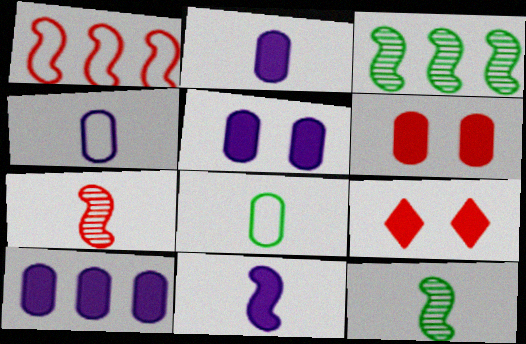[[2, 5, 10], 
[3, 4, 9]]